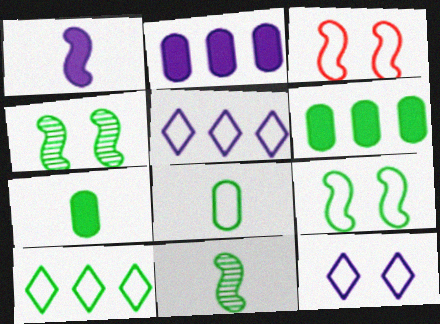[[3, 5, 8], 
[4, 7, 10], 
[8, 9, 10]]